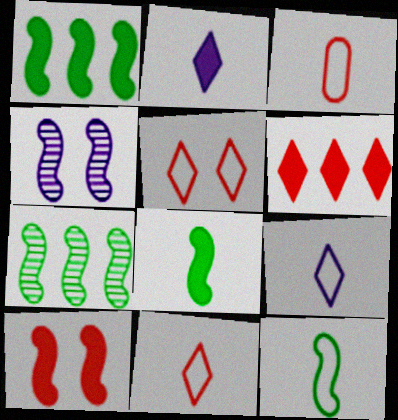[[3, 9, 12]]